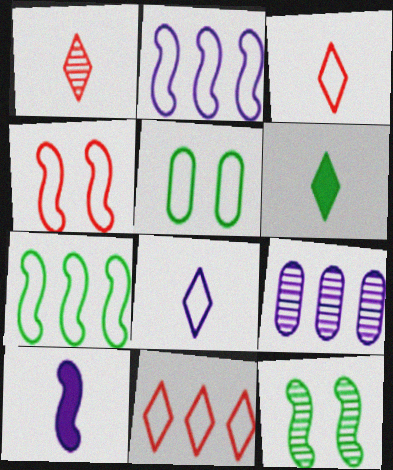[[1, 6, 8], 
[1, 9, 12], 
[2, 3, 5], 
[4, 6, 9]]